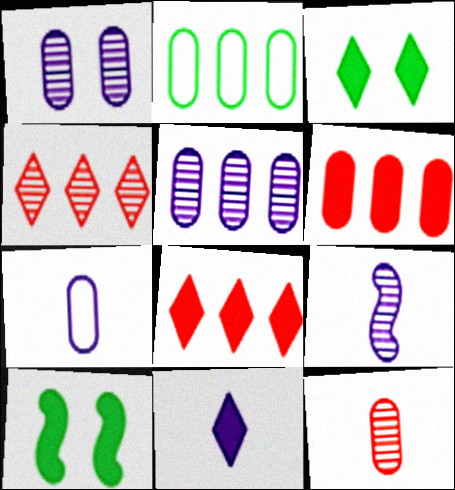[[2, 5, 6], 
[3, 8, 11], 
[4, 7, 10], 
[6, 10, 11], 
[7, 9, 11]]